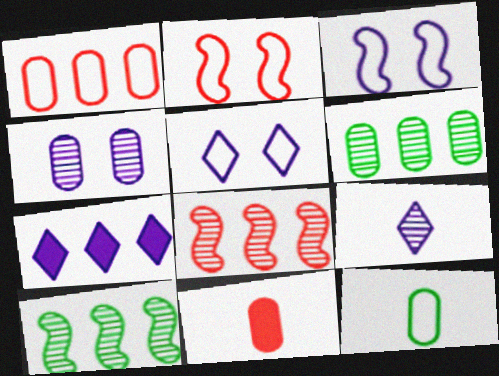[[1, 7, 10], 
[5, 7, 9], 
[5, 10, 11]]